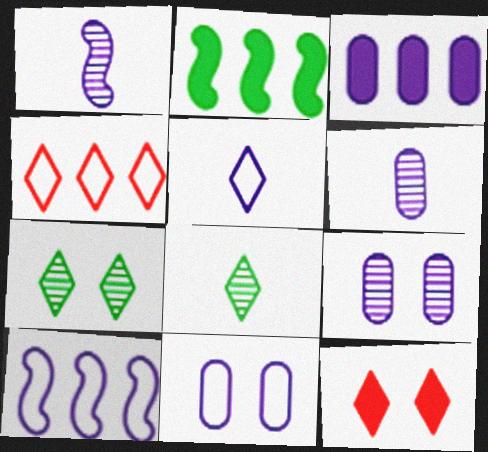[[3, 6, 11], 
[5, 10, 11]]